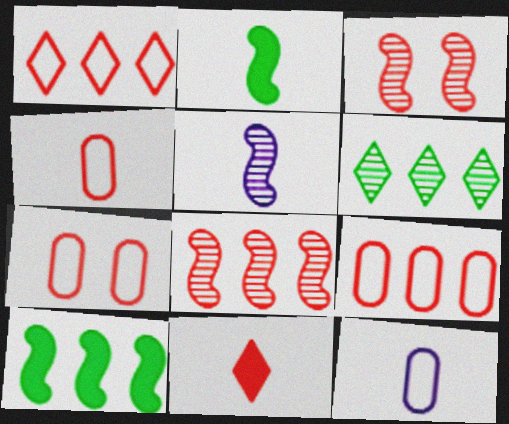[[3, 9, 11], 
[4, 7, 9], 
[7, 8, 11]]